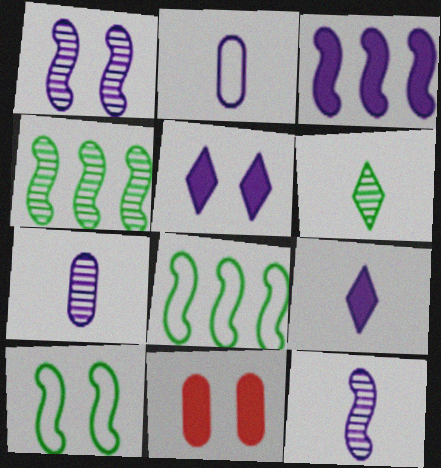[[2, 9, 12]]